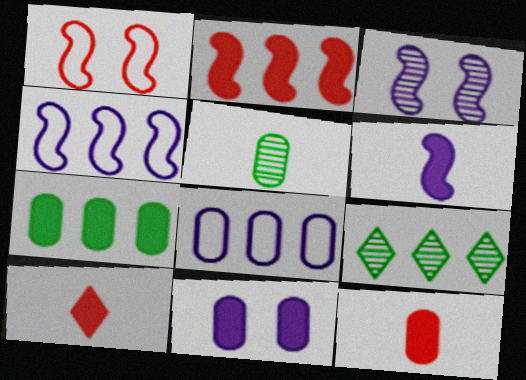[[2, 8, 9], 
[3, 4, 6], 
[7, 11, 12]]